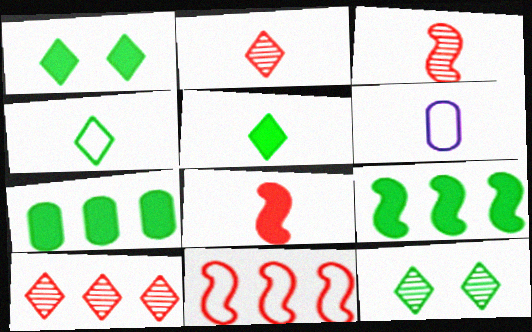[[3, 5, 6]]